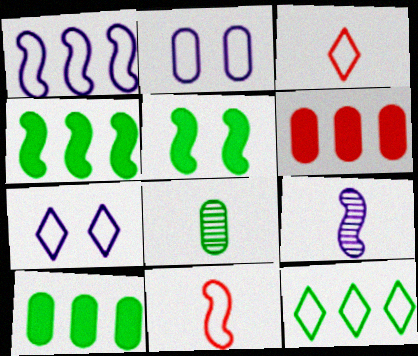[[2, 6, 8], 
[2, 11, 12], 
[3, 7, 12], 
[5, 8, 12]]